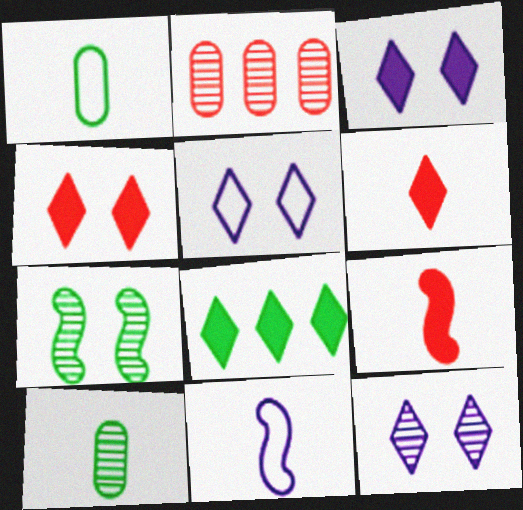[[1, 7, 8], 
[3, 5, 12], 
[3, 6, 8], 
[6, 10, 11]]